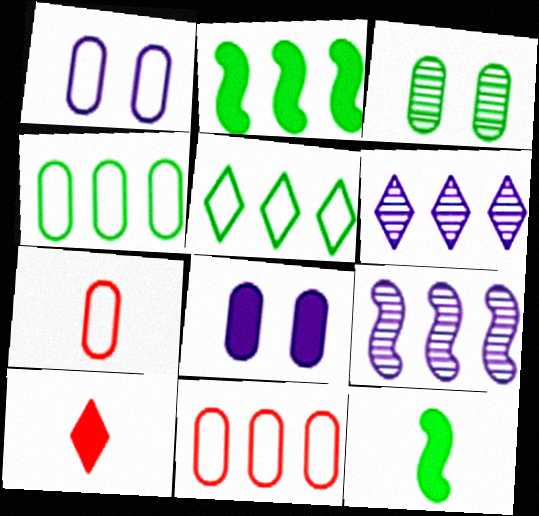[[1, 4, 7], 
[2, 6, 11], 
[2, 8, 10], 
[3, 5, 12]]